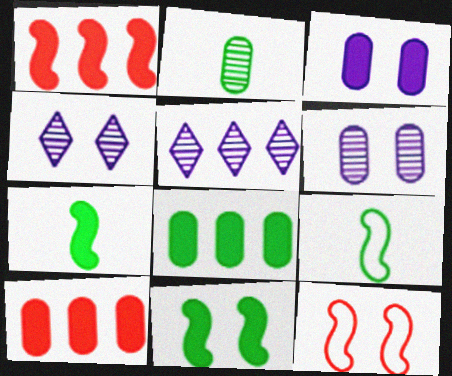[[4, 9, 10]]